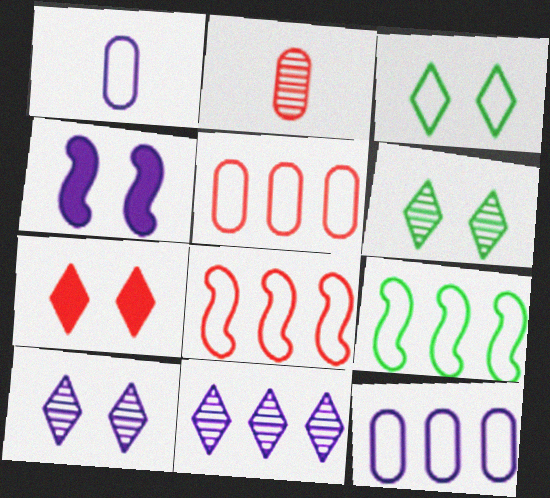[[1, 3, 8], 
[1, 4, 11], 
[2, 7, 8], 
[3, 7, 10]]